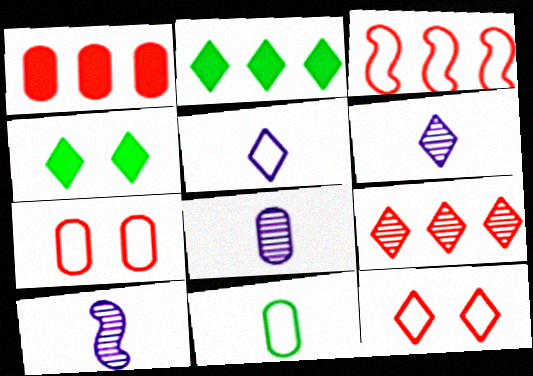[[1, 3, 9], 
[2, 6, 12], 
[2, 7, 10], 
[3, 4, 8], 
[4, 5, 9], 
[6, 8, 10]]